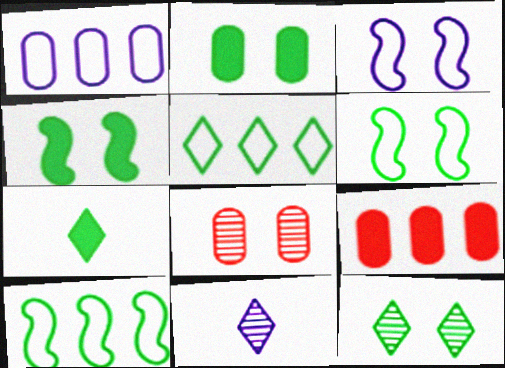[[2, 6, 12], 
[5, 7, 12], 
[6, 9, 11]]